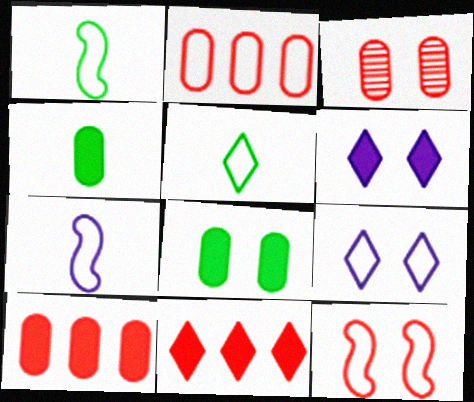[[1, 2, 9]]